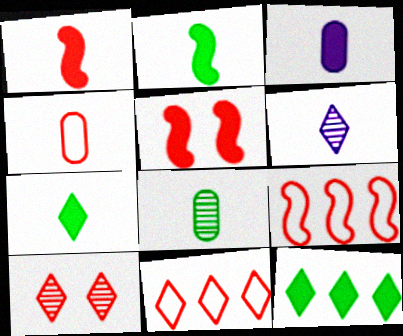[[1, 3, 7], 
[2, 4, 6], 
[3, 4, 8], 
[3, 5, 12]]